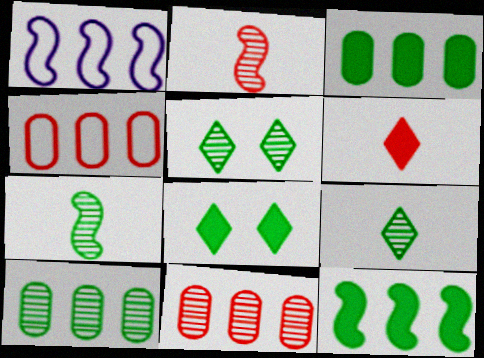[[5, 7, 10]]